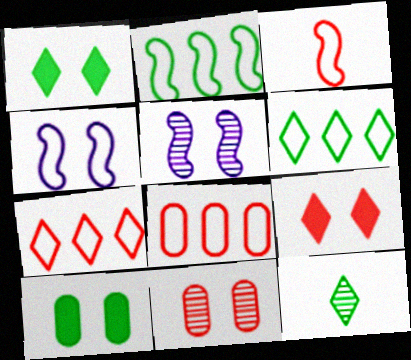[[1, 4, 11], 
[1, 6, 12], 
[2, 3, 4], 
[2, 10, 12]]